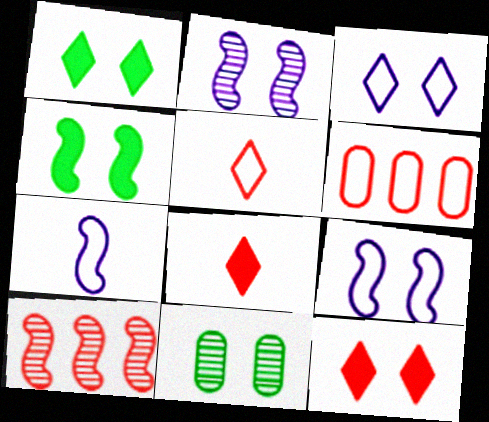[[4, 7, 10], 
[9, 11, 12]]